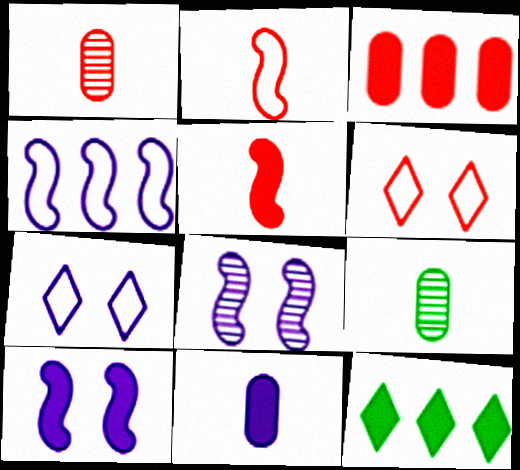[]